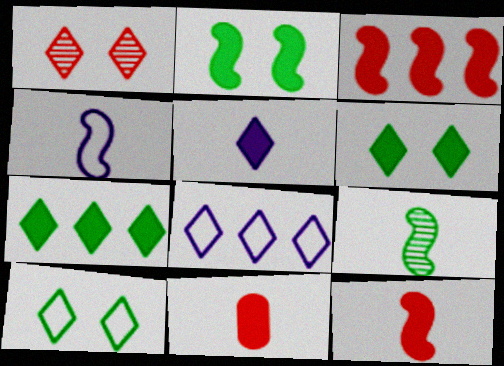[[4, 9, 12]]